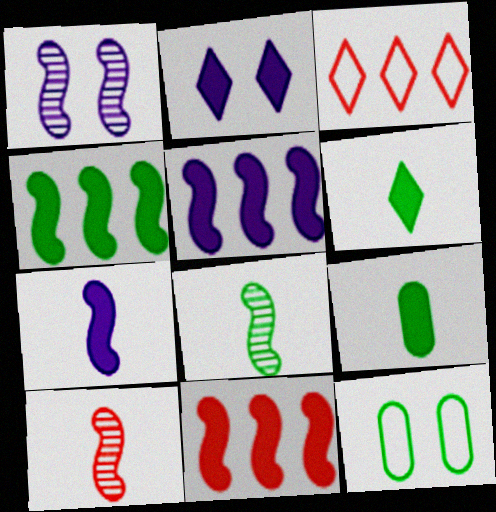[[1, 3, 9], 
[2, 9, 11], 
[4, 5, 11]]